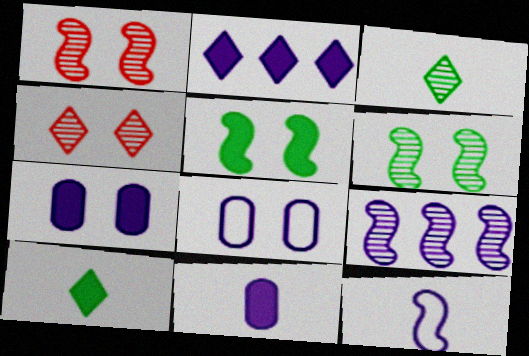[[4, 5, 8]]